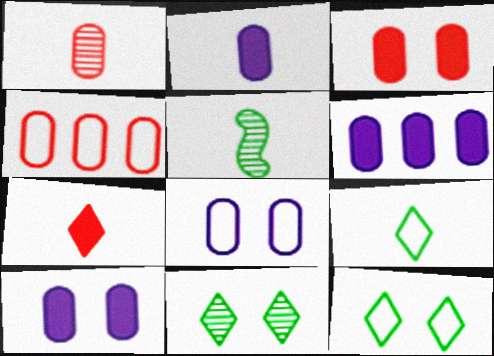[[1, 3, 4], 
[2, 6, 10]]